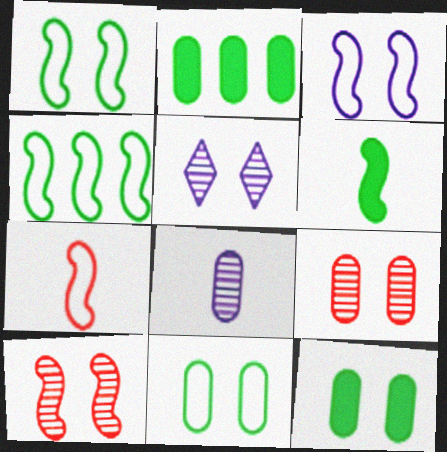[[2, 5, 7], 
[3, 4, 7]]